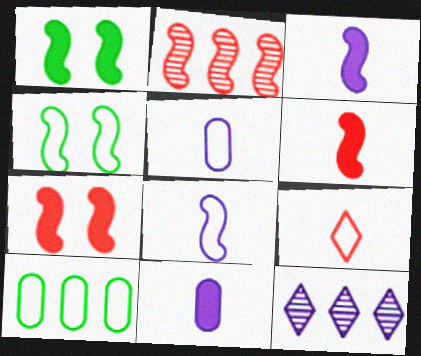[[1, 2, 8], 
[2, 3, 4]]